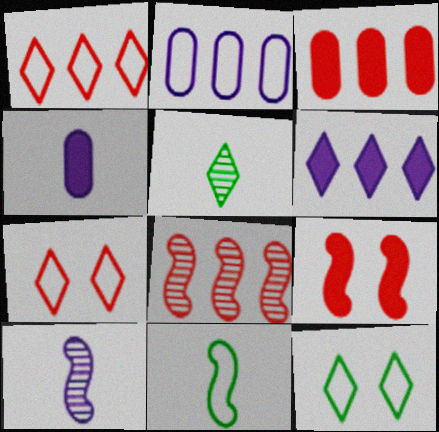[[1, 3, 8], 
[2, 5, 9], 
[2, 7, 11], 
[3, 10, 12], 
[4, 8, 12], 
[5, 6, 7]]